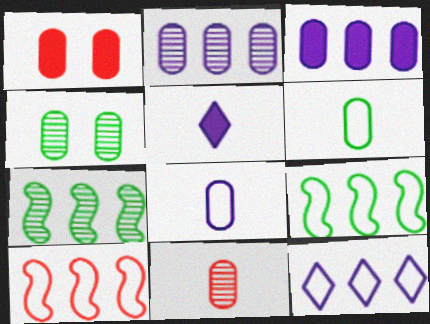[[1, 2, 6], 
[2, 4, 11], 
[4, 5, 10]]